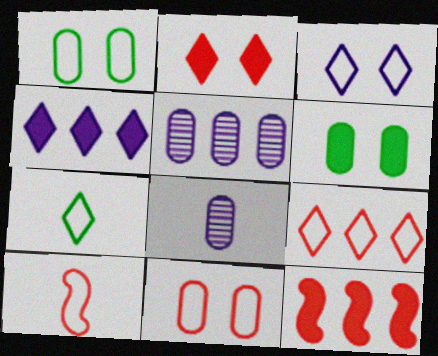[[3, 7, 9], 
[9, 10, 11]]